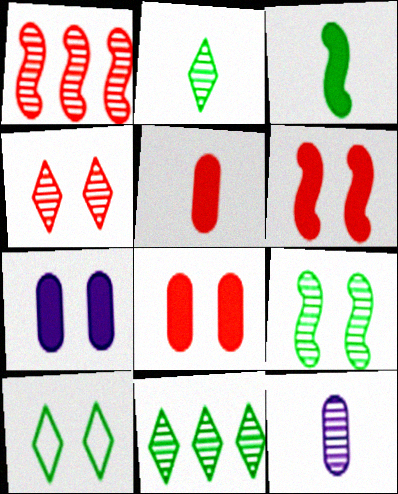[]